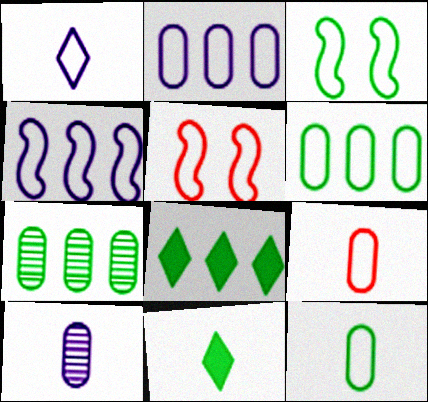[[1, 5, 6], 
[3, 7, 11], 
[5, 8, 10]]